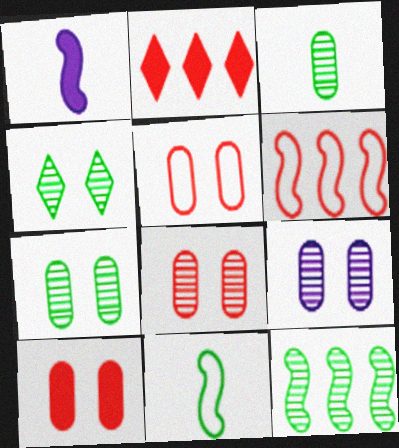[[2, 9, 11], 
[3, 4, 12], 
[5, 8, 10], 
[7, 8, 9]]